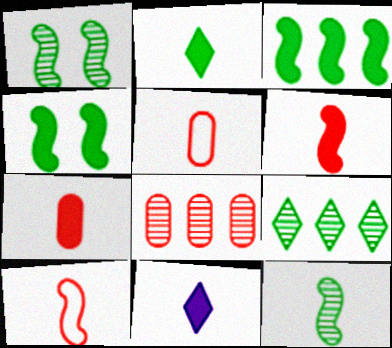[[5, 11, 12]]